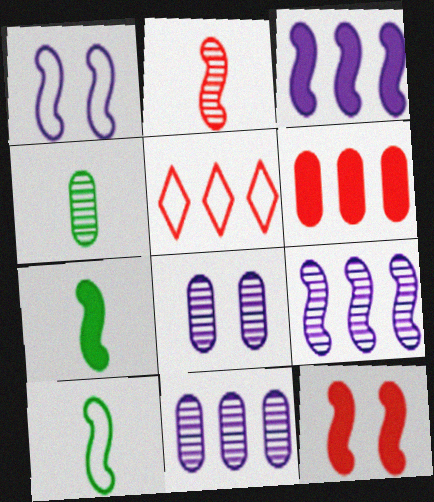[[3, 7, 12], 
[5, 7, 8], 
[9, 10, 12]]